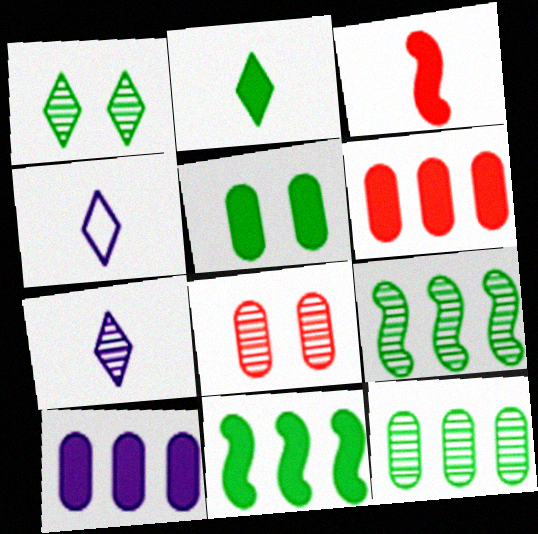[[2, 5, 11], 
[4, 8, 11], 
[7, 8, 9]]